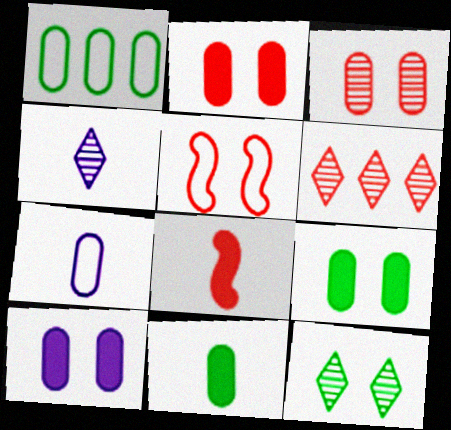[[2, 9, 10], 
[4, 6, 12], 
[5, 10, 12]]